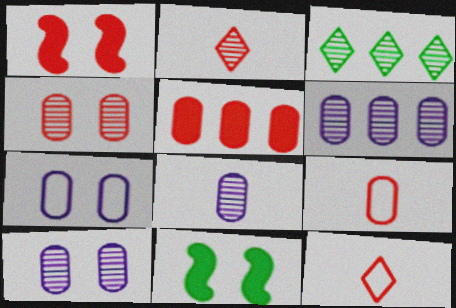[[4, 5, 9], 
[6, 8, 10], 
[6, 11, 12]]